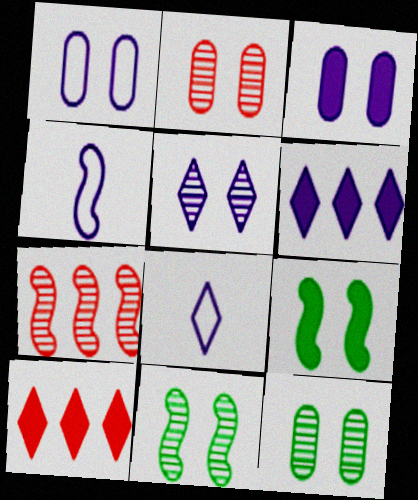[[2, 5, 11], 
[4, 7, 9], 
[4, 10, 12], 
[5, 6, 8]]